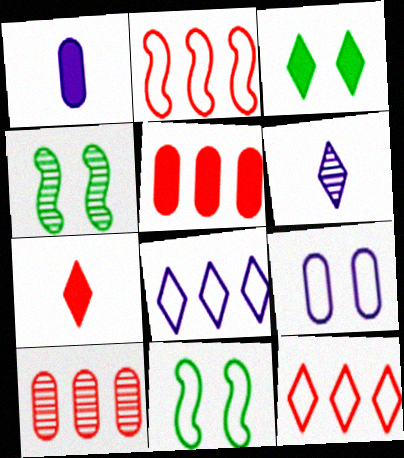[[1, 4, 12], 
[3, 6, 12], 
[4, 6, 10], 
[5, 6, 11]]